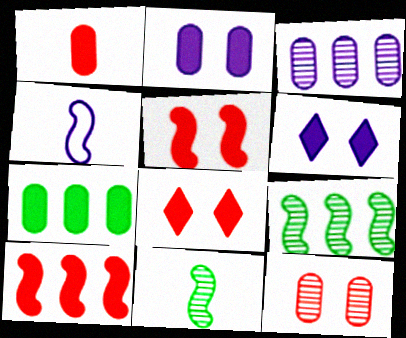[[1, 2, 7], 
[1, 8, 10], 
[3, 4, 6], 
[4, 5, 9]]